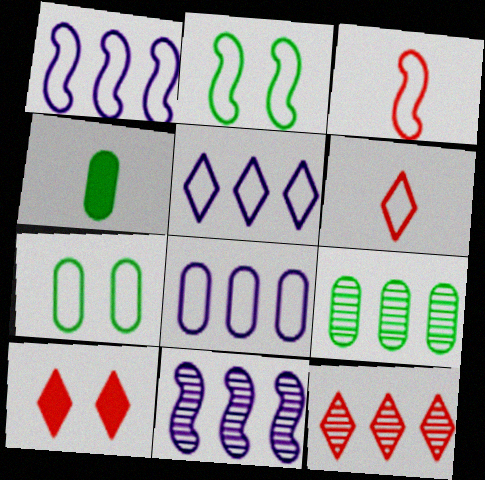[[1, 2, 3], 
[1, 5, 8], 
[1, 6, 7], 
[2, 6, 8], 
[3, 5, 7], 
[4, 7, 9], 
[6, 10, 12], 
[9, 11, 12]]